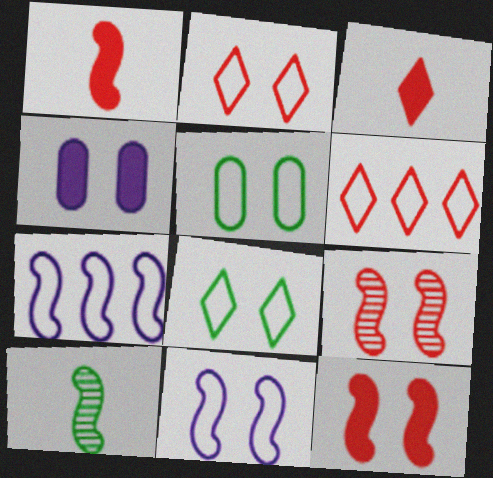[[2, 5, 11], 
[4, 6, 10], 
[4, 8, 9], 
[7, 10, 12]]